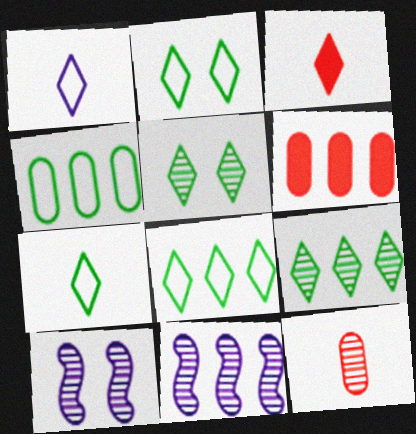[[2, 7, 8], 
[3, 4, 10], 
[5, 11, 12], 
[6, 7, 10], 
[6, 8, 11], 
[9, 10, 12]]